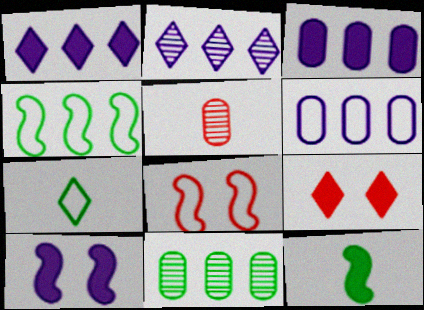[[2, 7, 9], 
[3, 9, 12], 
[6, 7, 8]]